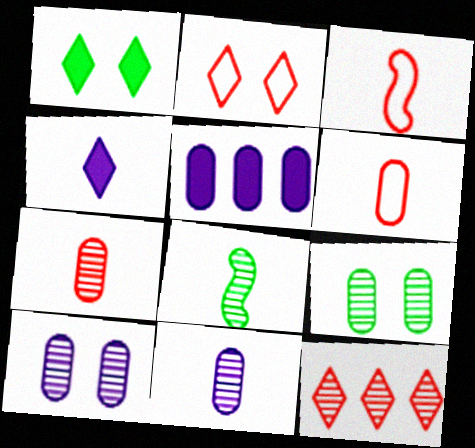[[2, 5, 8], 
[4, 6, 8], 
[5, 6, 9], 
[8, 10, 12]]